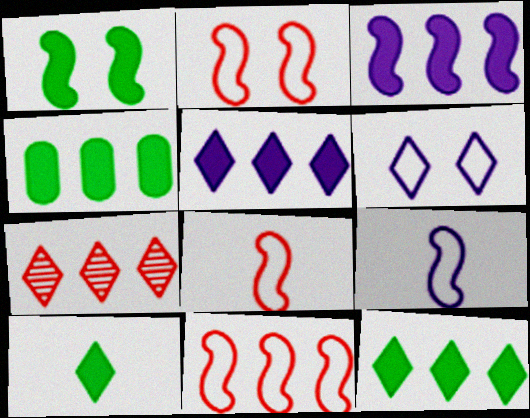[[1, 4, 10], 
[2, 8, 11], 
[6, 7, 10]]